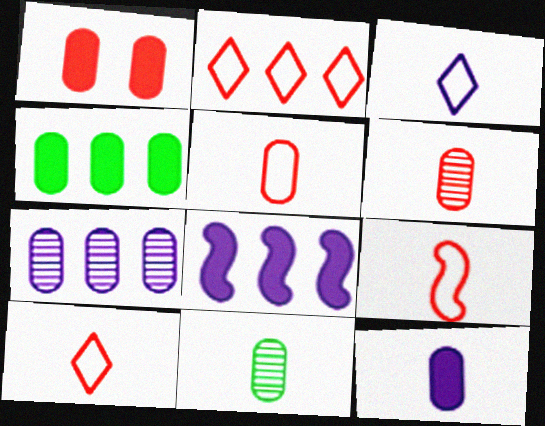[[1, 4, 12], 
[5, 9, 10], 
[5, 11, 12]]